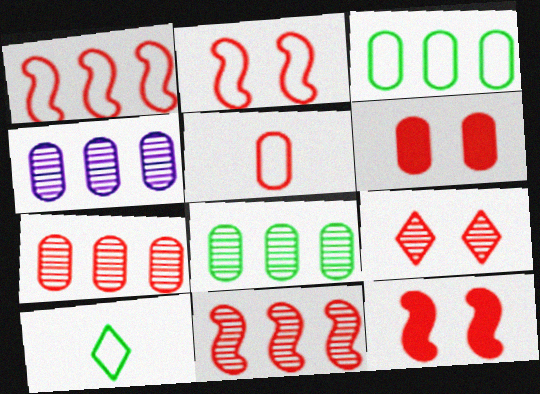[[2, 6, 9], 
[4, 7, 8], 
[4, 10, 12], 
[5, 6, 7]]